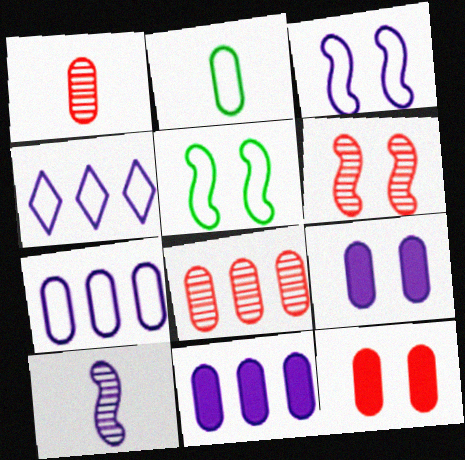[[2, 8, 9], 
[4, 9, 10]]